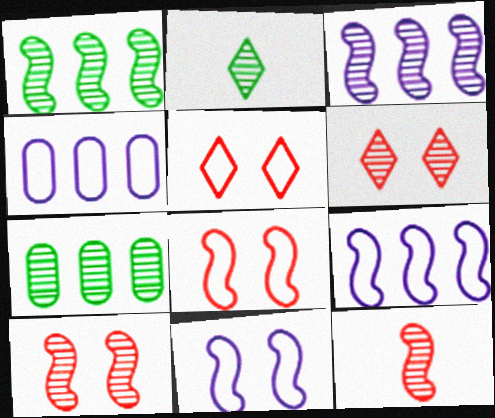[]